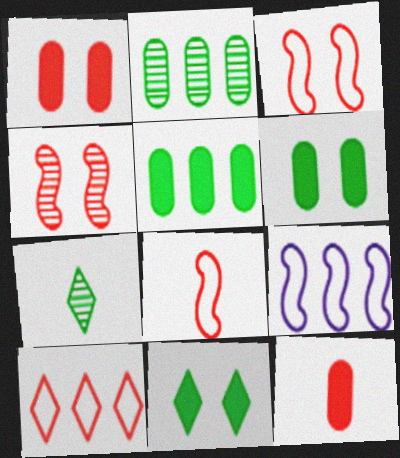[[1, 7, 9], 
[4, 10, 12]]